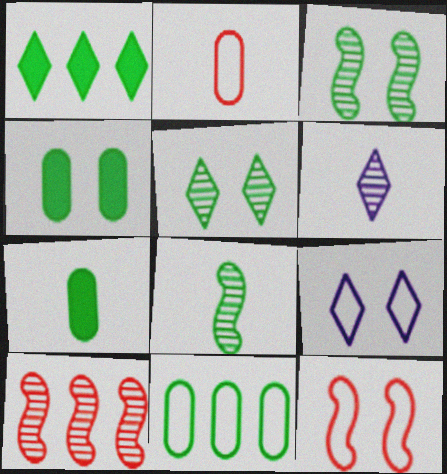[[7, 9, 10]]